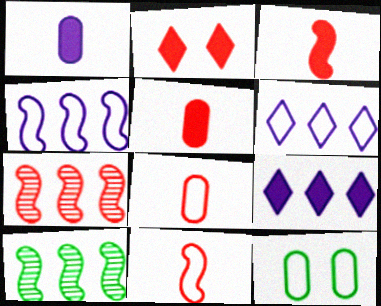[[2, 7, 8], 
[6, 11, 12]]